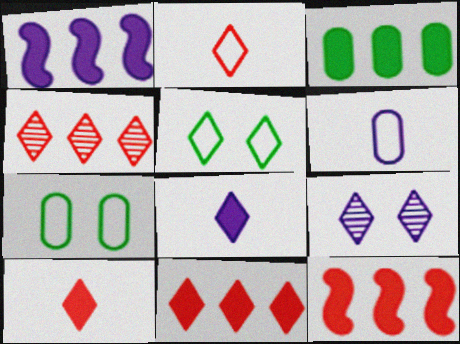[[1, 3, 11], 
[1, 6, 9], 
[4, 5, 8]]